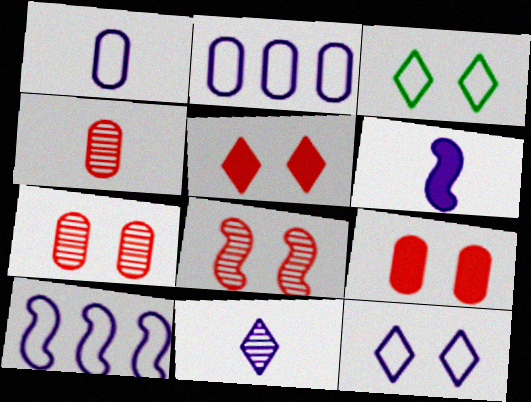[[1, 6, 11], 
[1, 10, 12]]